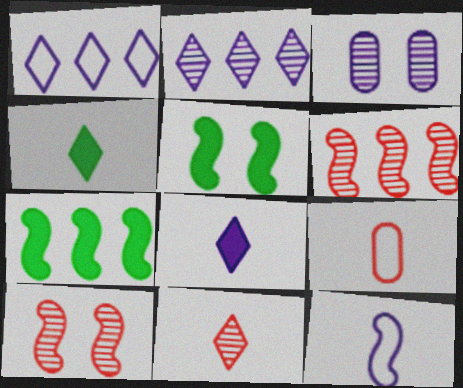[[2, 5, 9], 
[5, 6, 12], 
[7, 10, 12]]